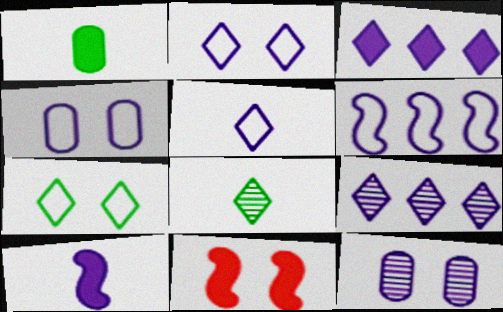[[1, 3, 11], 
[4, 5, 6], 
[4, 9, 10], 
[7, 11, 12]]